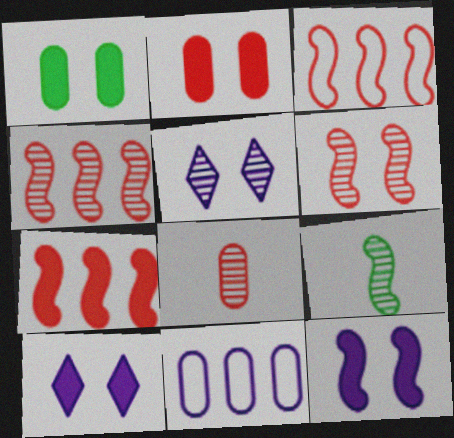[[1, 8, 11], 
[3, 4, 7], 
[3, 9, 12]]